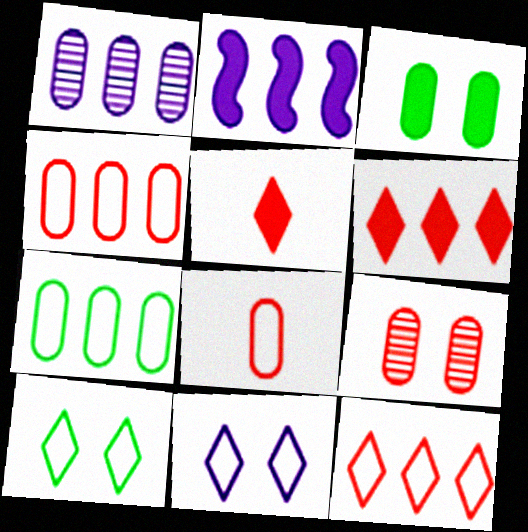[[1, 3, 8], 
[2, 3, 5]]